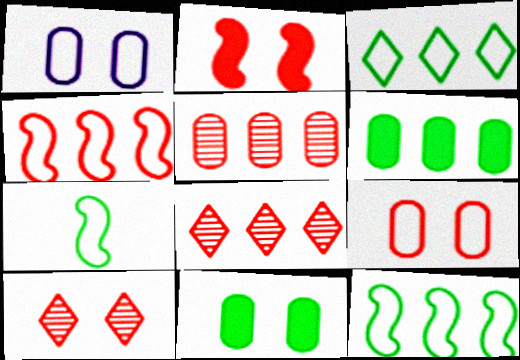[[2, 9, 10]]